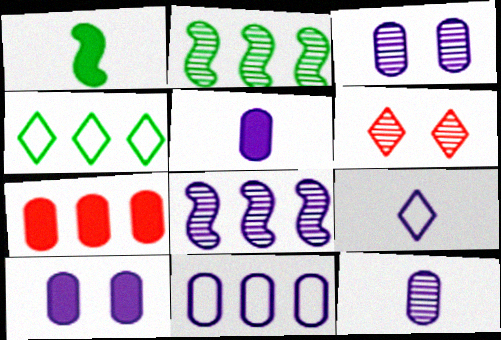[[1, 6, 11], 
[2, 6, 12], 
[3, 5, 11], 
[4, 7, 8], 
[8, 9, 10], 
[10, 11, 12]]